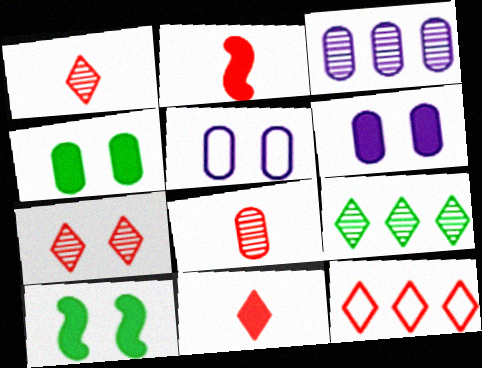[[2, 5, 9], 
[5, 7, 10], 
[7, 11, 12]]